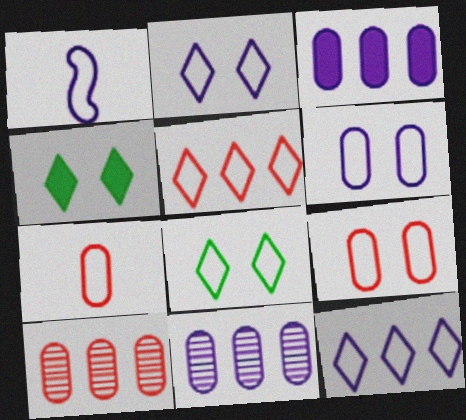[[1, 4, 10], 
[1, 6, 12]]